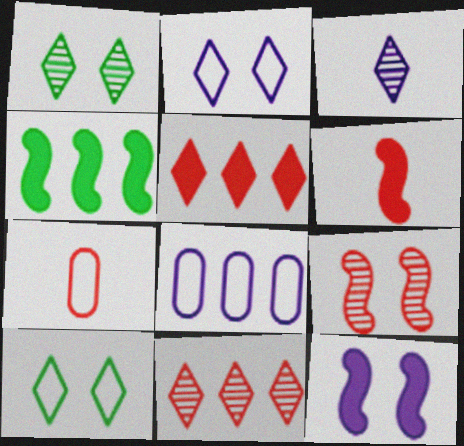[[1, 3, 11], 
[1, 6, 8], 
[3, 5, 10], 
[3, 8, 12], 
[4, 6, 12], 
[4, 8, 11], 
[5, 7, 9]]